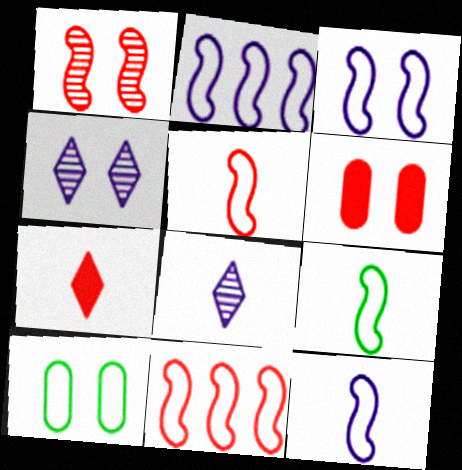[[2, 3, 12], 
[3, 9, 11], 
[5, 9, 12]]